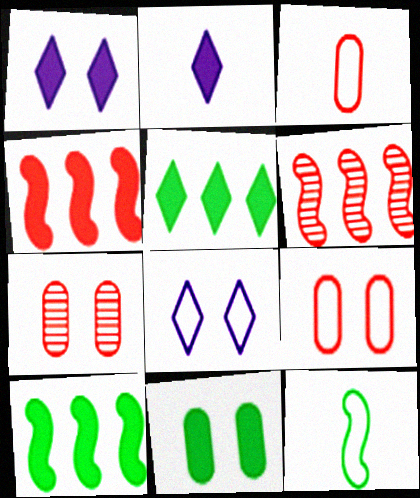[[2, 4, 11]]